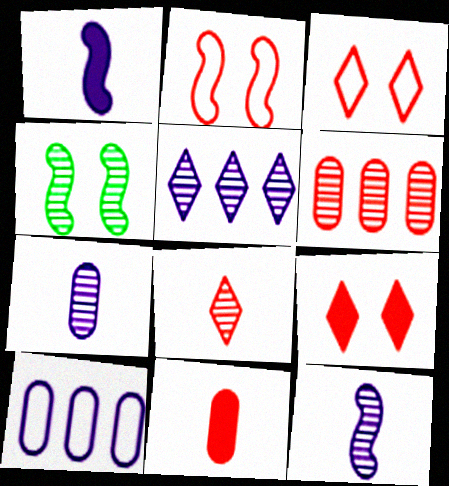[]